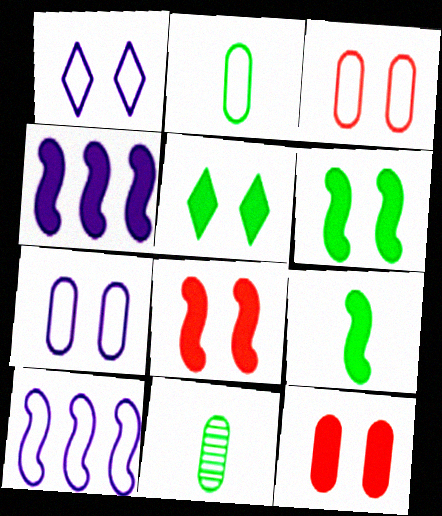[[4, 8, 9]]